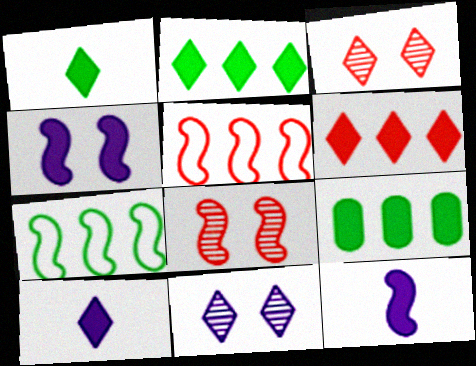[[7, 8, 12]]